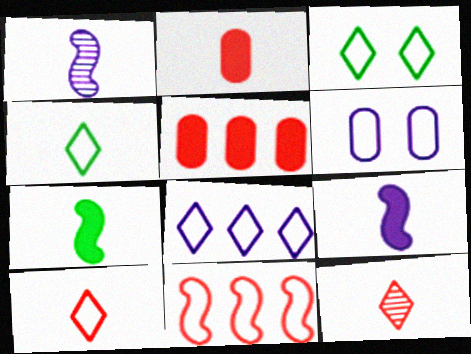[[1, 2, 4], 
[1, 3, 5], 
[3, 8, 10], 
[4, 6, 11]]